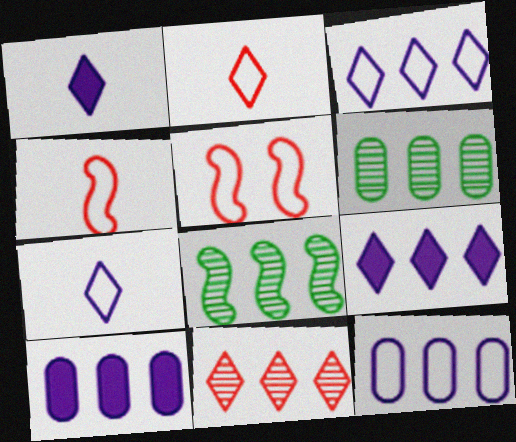[[1, 5, 6]]